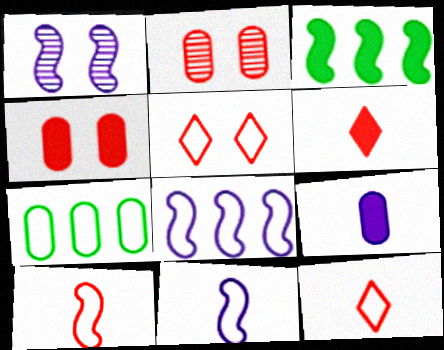[[1, 3, 10], 
[1, 6, 7], 
[2, 7, 9], 
[5, 7, 11]]